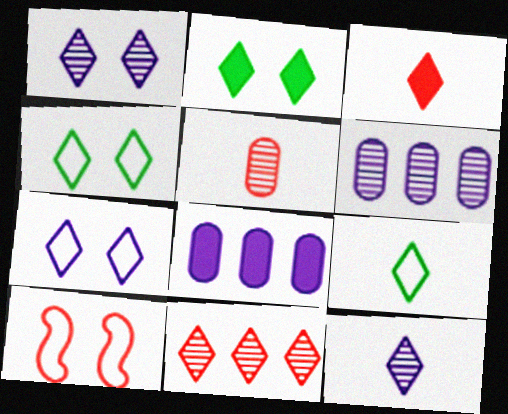[[3, 9, 12]]